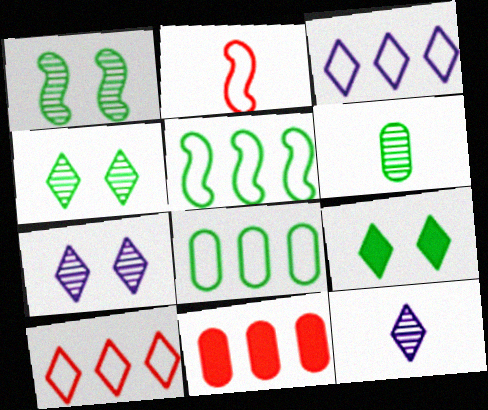[[5, 6, 9], 
[9, 10, 12]]